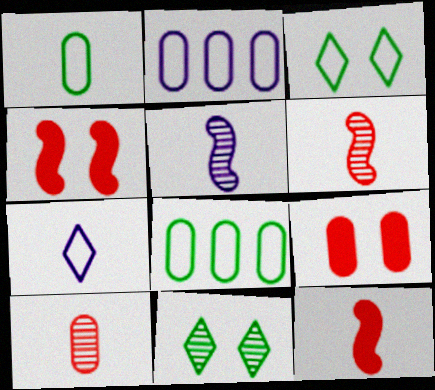[[2, 11, 12]]